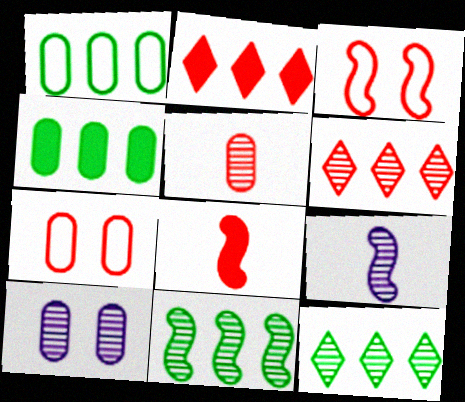[[2, 3, 5], 
[6, 7, 8]]